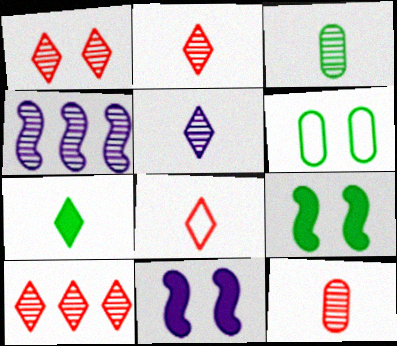[[1, 2, 10], 
[1, 3, 4], 
[1, 6, 11], 
[5, 7, 8]]